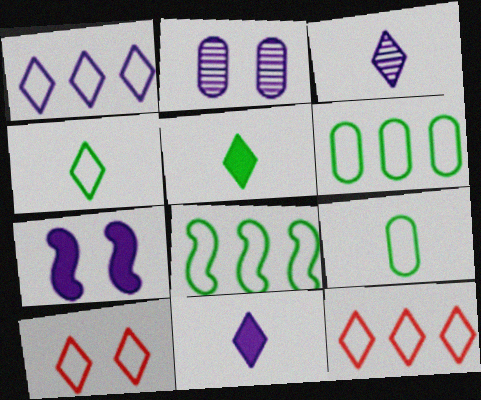[[1, 4, 10]]